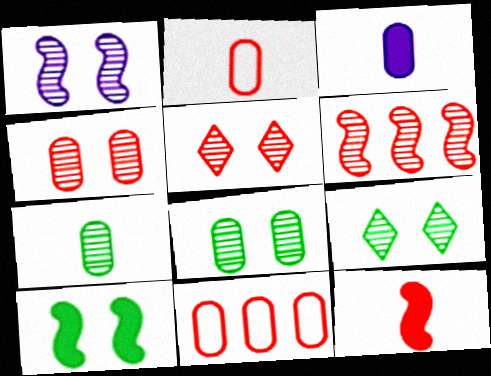[[1, 4, 9], 
[1, 5, 8], 
[2, 3, 7], 
[3, 8, 11], 
[5, 11, 12]]